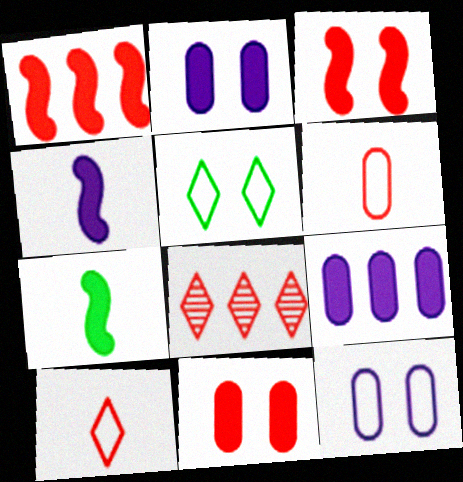[[3, 6, 8], 
[7, 8, 12]]